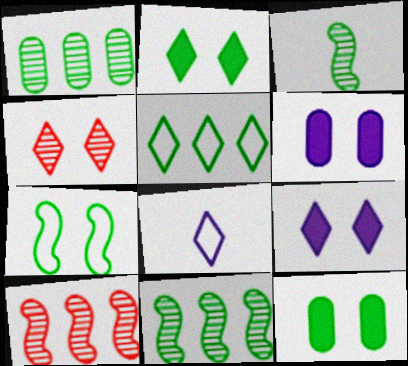[[3, 5, 12], 
[4, 6, 7], 
[8, 10, 12]]